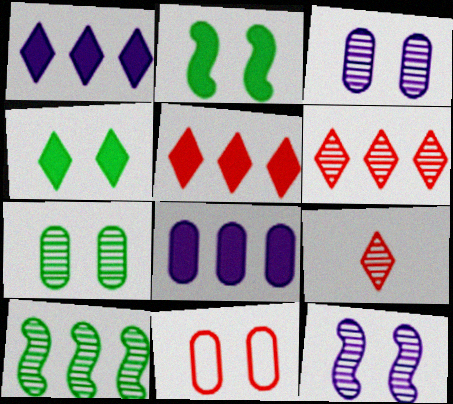[[3, 9, 10], 
[4, 11, 12]]